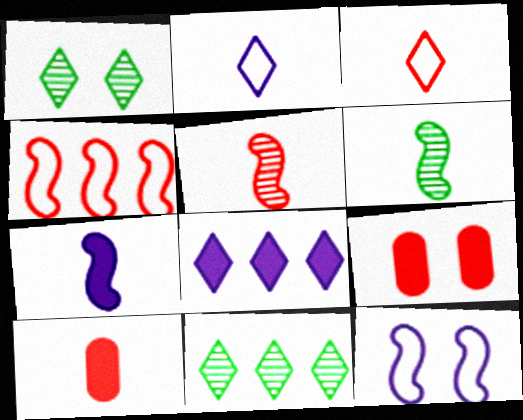[[1, 3, 8], 
[1, 9, 12], 
[2, 6, 10], 
[3, 5, 10], 
[10, 11, 12]]